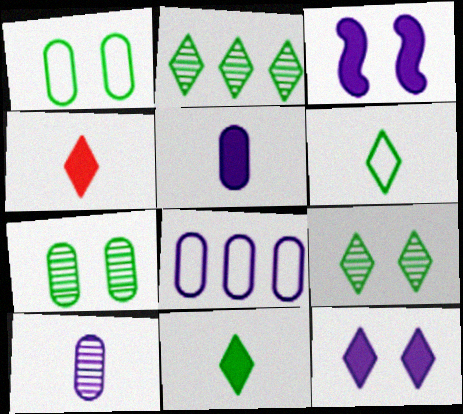[]